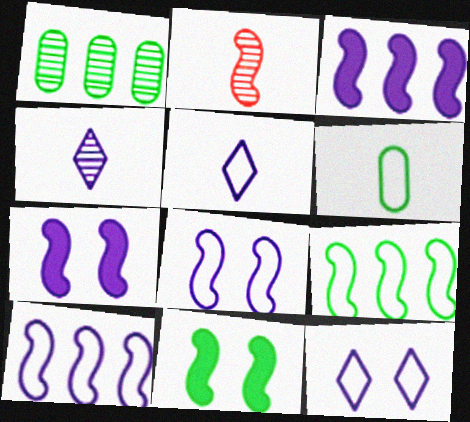[[2, 7, 9], 
[2, 10, 11]]